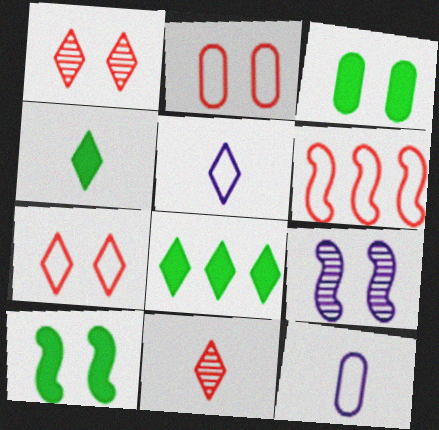[[1, 5, 8], 
[3, 7, 9], 
[4, 5, 11]]